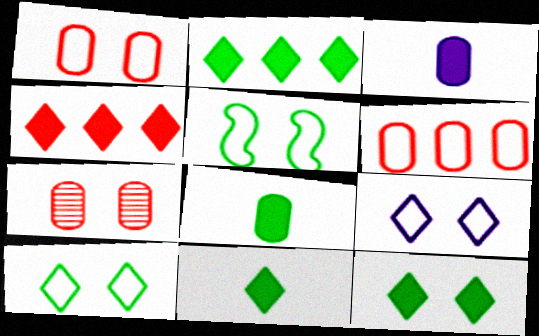[[1, 5, 9], 
[2, 11, 12]]